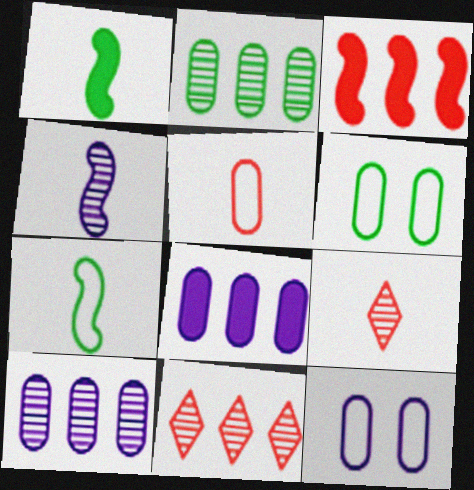[[1, 11, 12]]